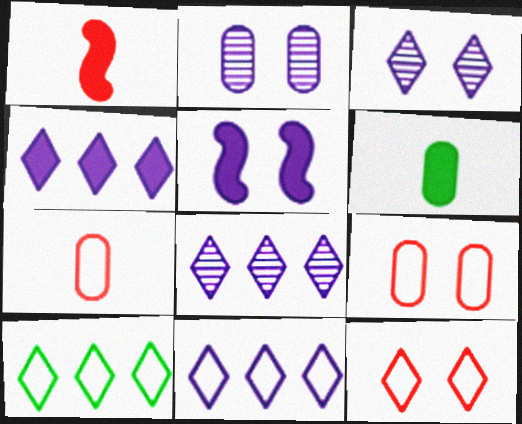[[1, 2, 10], 
[4, 8, 11]]